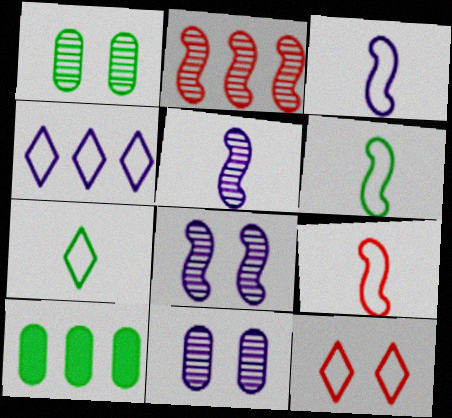[[2, 4, 10], 
[3, 6, 9], 
[4, 7, 12], 
[5, 10, 12]]